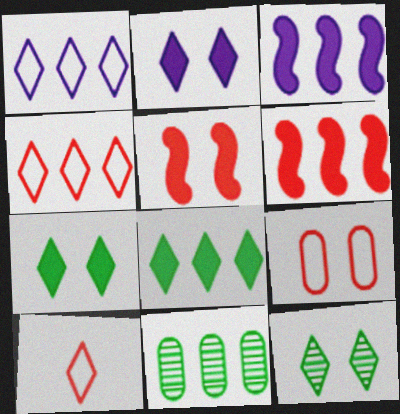[[1, 6, 11], 
[3, 4, 11]]